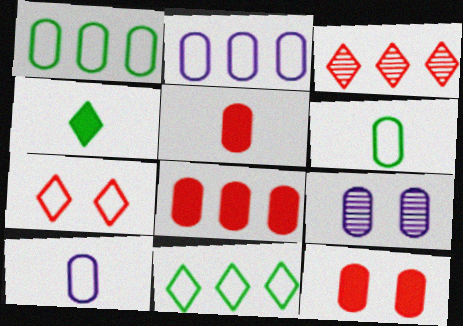[[1, 5, 9], 
[5, 8, 12], 
[6, 8, 9]]